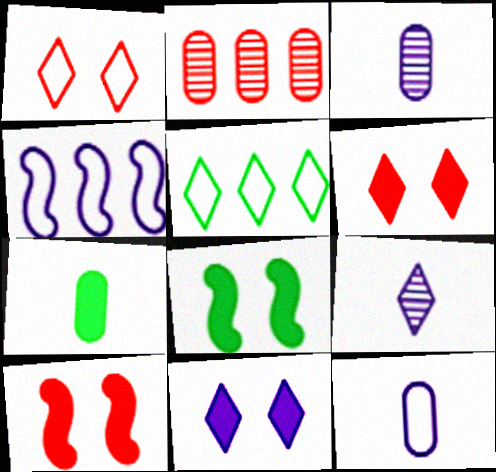[[3, 4, 11], 
[3, 5, 10], 
[5, 6, 9]]